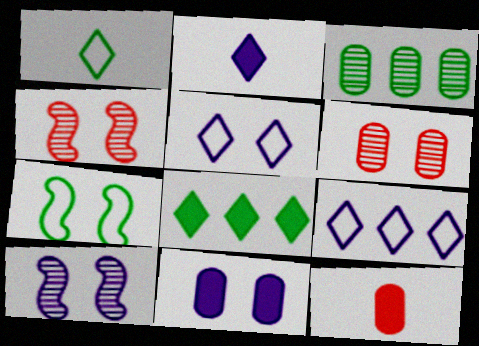[[5, 10, 11]]